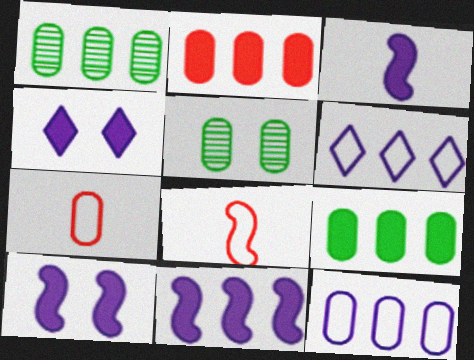[[1, 2, 12], 
[1, 4, 8], 
[3, 10, 11]]